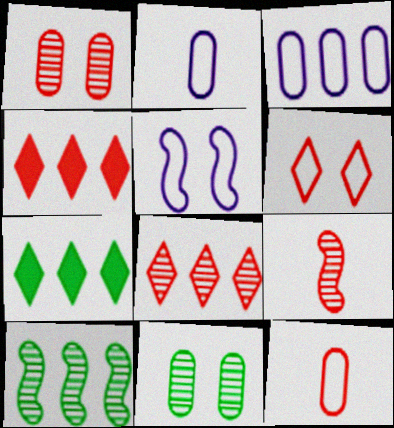[[1, 8, 9], 
[3, 4, 10]]